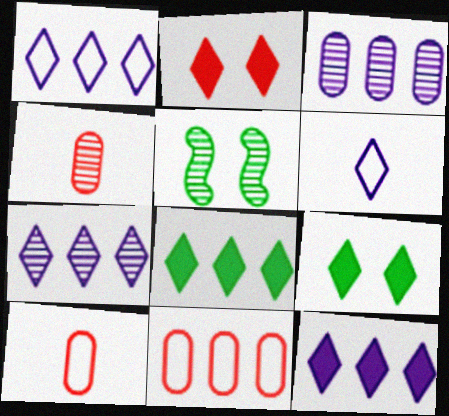[[1, 7, 12], 
[4, 5, 7], 
[5, 10, 12]]